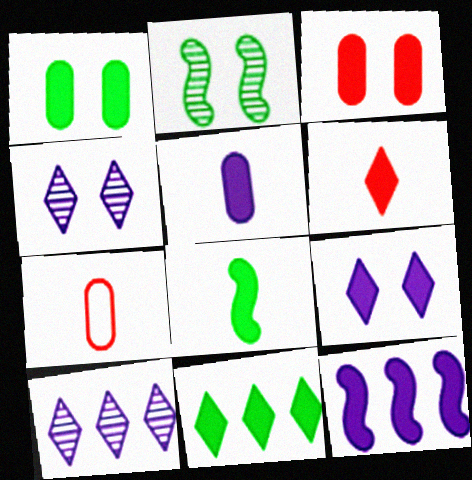[[1, 6, 12], 
[1, 8, 11], 
[5, 6, 8], 
[5, 9, 12], 
[6, 9, 11]]